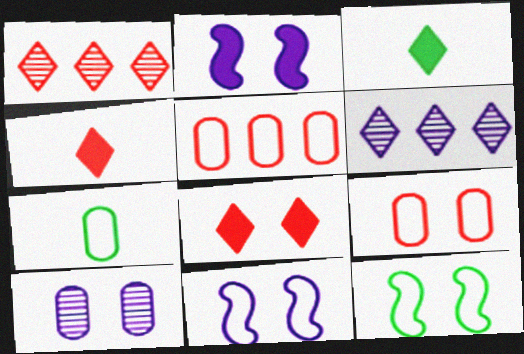[[1, 2, 7], 
[8, 10, 12]]